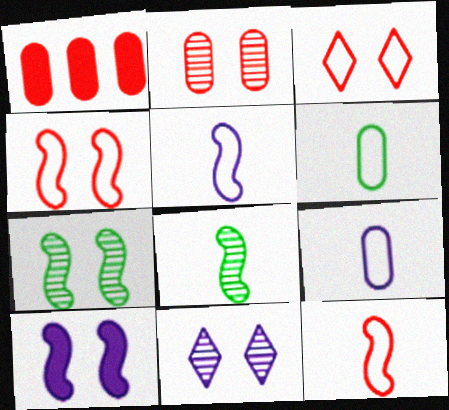[[2, 7, 11], 
[4, 7, 10]]